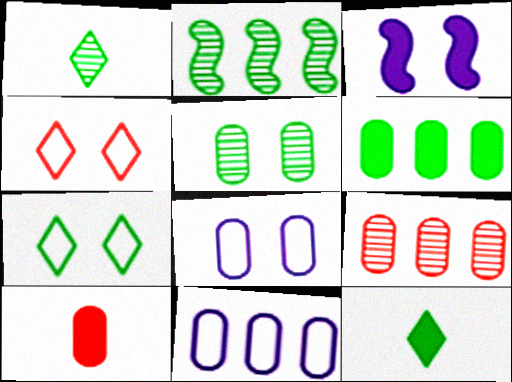[[1, 2, 5], 
[3, 4, 5], 
[5, 10, 11], 
[6, 9, 11]]